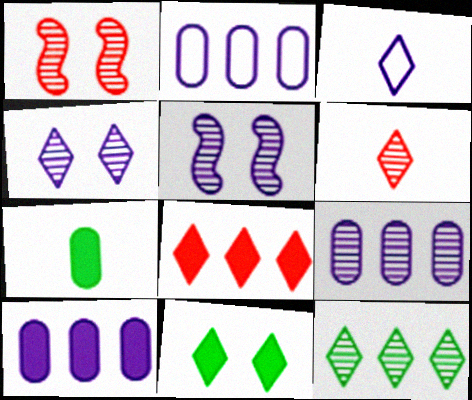[[2, 9, 10], 
[3, 5, 10], 
[4, 6, 12]]